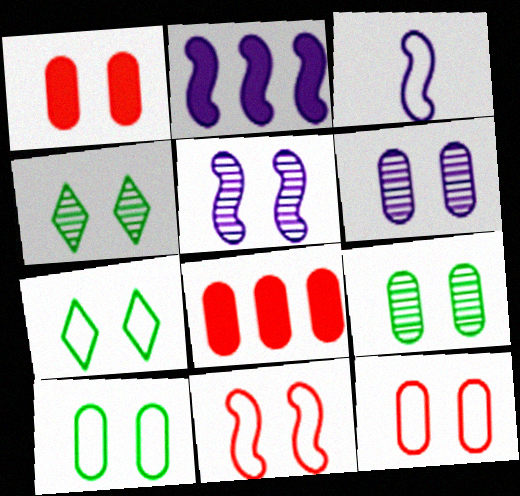[[1, 5, 7], 
[1, 6, 10], 
[2, 3, 5], 
[3, 4, 8]]